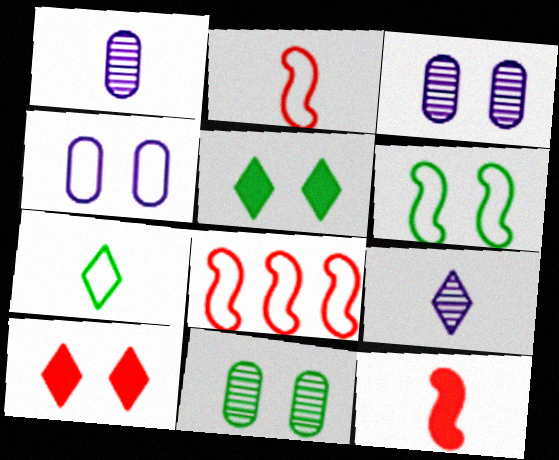[[1, 5, 8], 
[1, 7, 12], 
[3, 6, 10], 
[4, 7, 8], 
[5, 6, 11]]